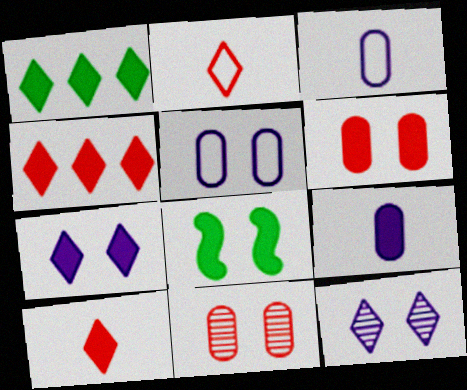[[1, 2, 12], 
[1, 7, 10], 
[4, 8, 9], 
[6, 7, 8]]